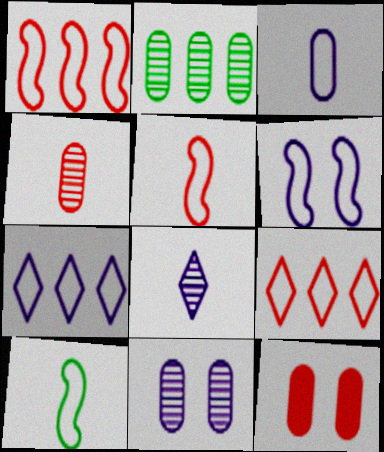[[1, 6, 10], 
[2, 3, 12], 
[2, 4, 11], 
[3, 6, 7]]